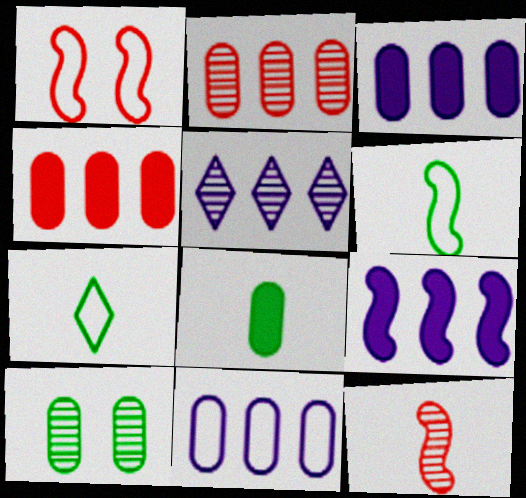[[1, 5, 8], 
[1, 7, 11], 
[5, 9, 11], 
[5, 10, 12]]